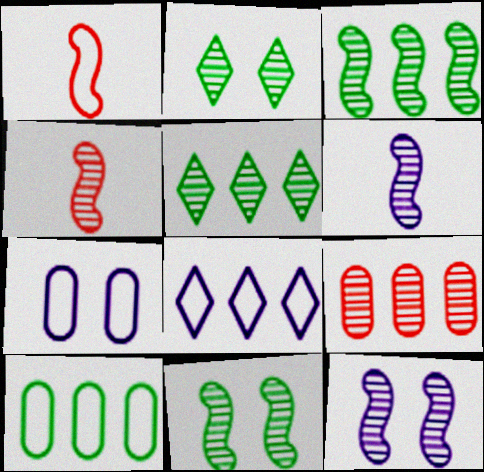[[2, 6, 9], 
[3, 4, 12]]